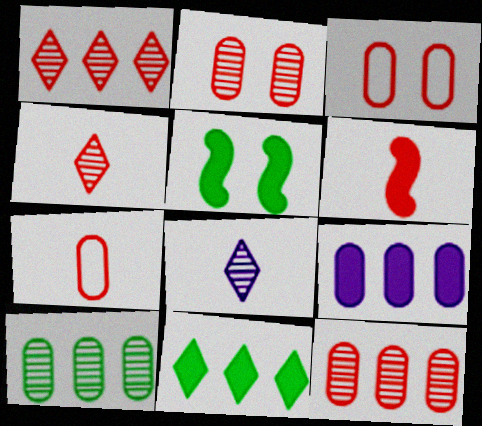[[1, 3, 6], 
[4, 6, 7]]